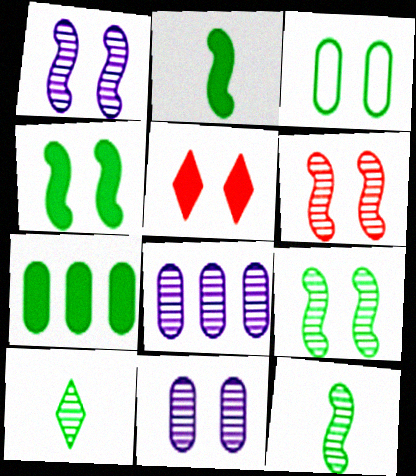[[1, 3, 5], 
[1, 6, 9], 
[6, 8, 10]]